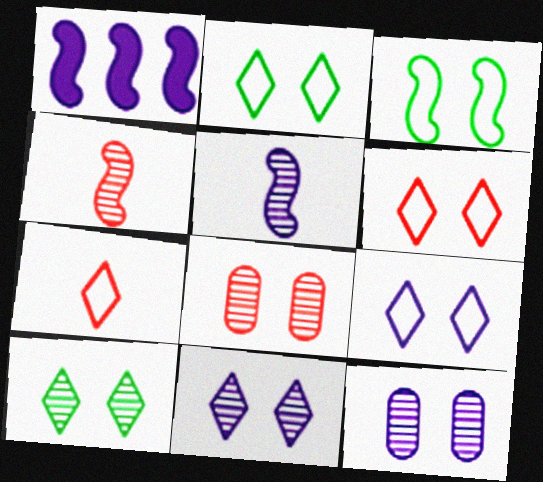[[1, 3, 4], 
[2, 6, 9]]